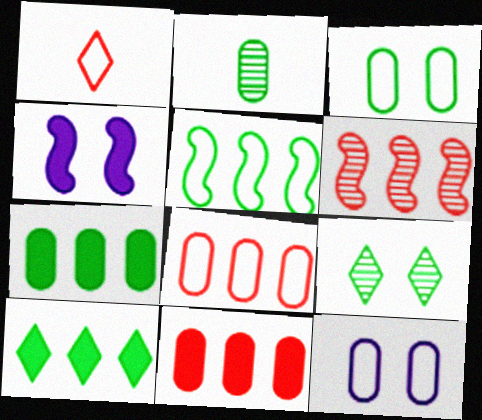[[1, 5, 12], 
[2, 3, 7], 
[2, 11, 12]]